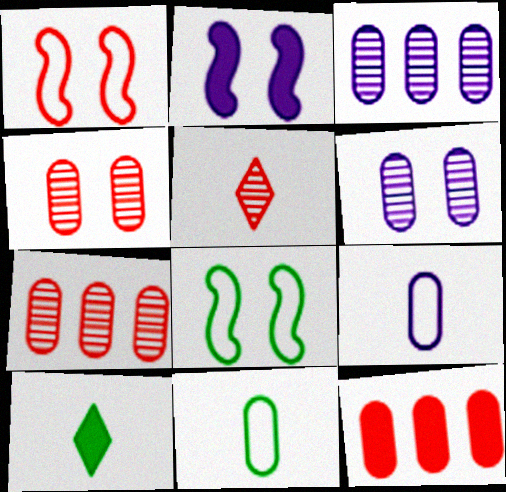[[1, 3, 10], 
[1, 5, 12], 
[2, 10, 12], 
[6, 11, 12]]